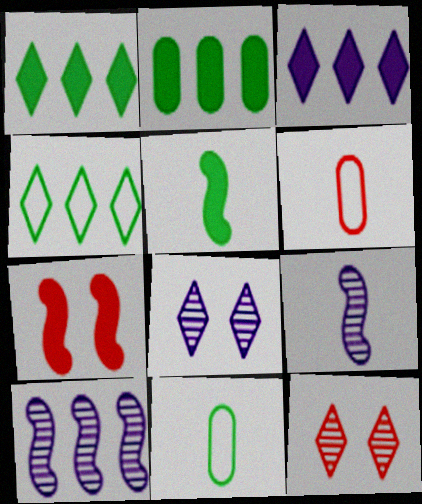[]